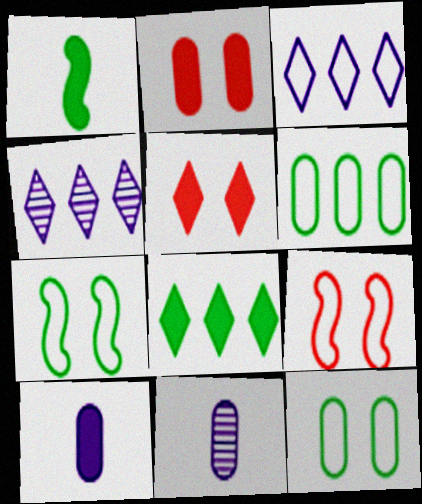[[2, 6, 11], 
[8, 9, 11]]